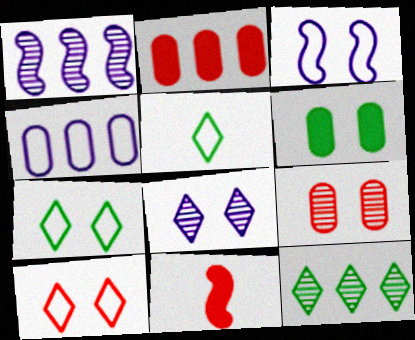[]